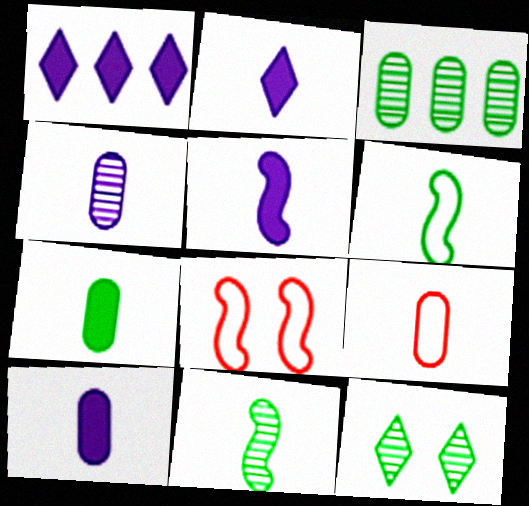[[2, 3, 8], 
[2, 5, 10], 
[2, 9, 11], 
[3, 11, 12], 
[4, 7, 9]]